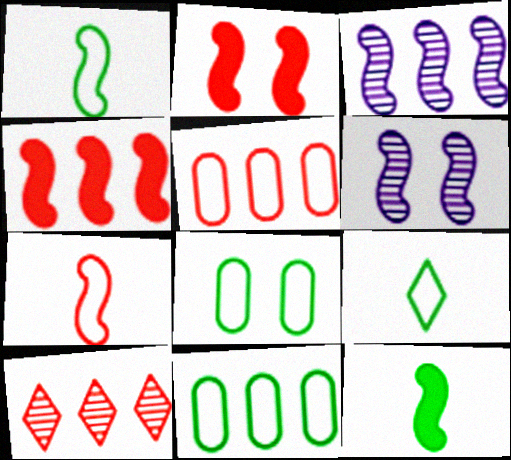[[1, 2, 3], 
[1, 4, 6], 
[4, 5, 10]]